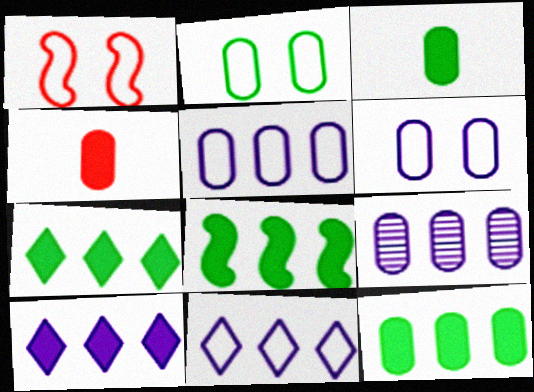[[2, 4, 9], 
[7, 8, 12]]